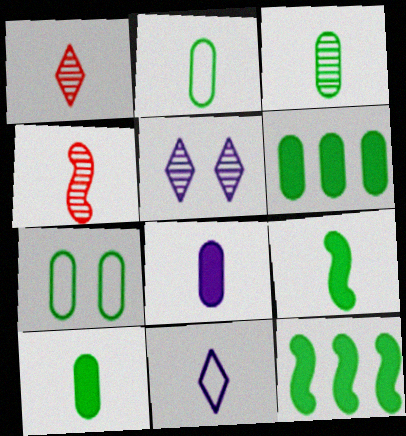[[2, 3, 10], 
[3, 6, 7], 
[4, 10, 11]]